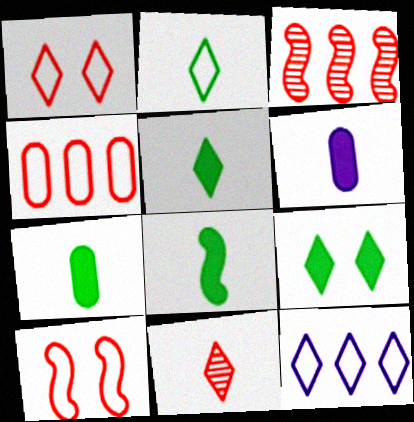[[1, 2, 12], 
[5, 7, 8], 
[9, 11, 12]]